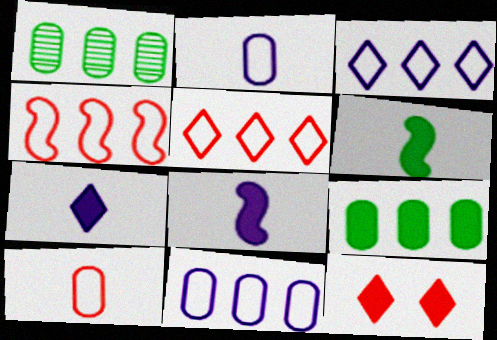[[8, 9, 12]]